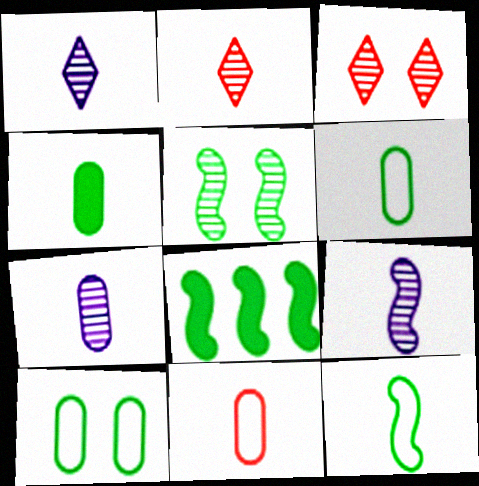[[1, 7, 9], 
[4, 7, 11], 
[5, 8, 12]]